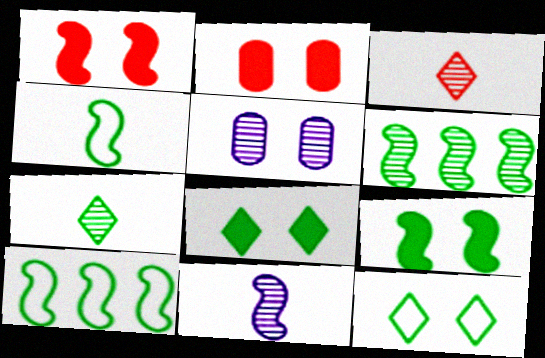[[1, 5, 12], 
[1, 10, 11], 
[3, 5, 6], 
[4, 6, 9]]